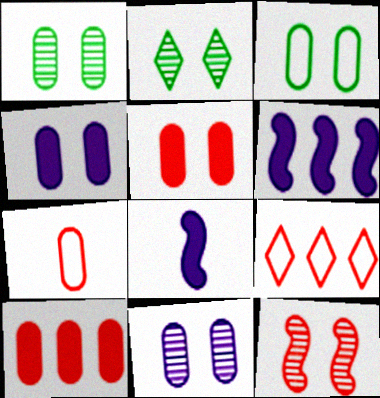[[1, 8, 9], 
[2, 6, 7], 
[2, 11, 12], 
[3, 5, 11]]